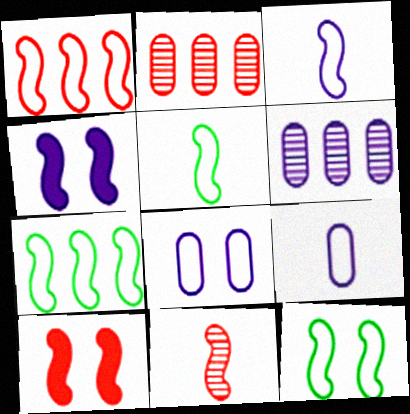[[1, 3, 12], 
[1, 10, 11], 
[4, 7, 11], 
[5, 7, 12]]